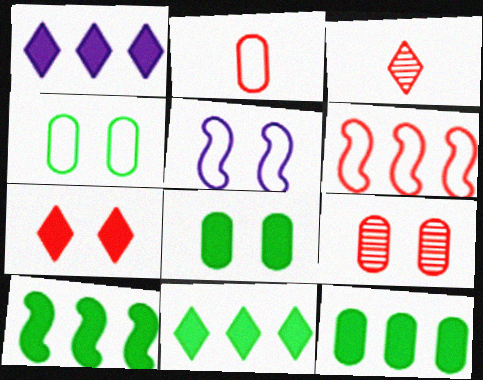[[3, 5, 12], 
[10, 11, 12]]